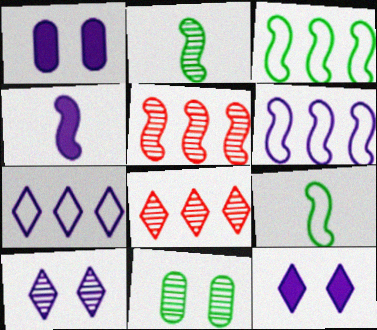[[1, 8, 9]]